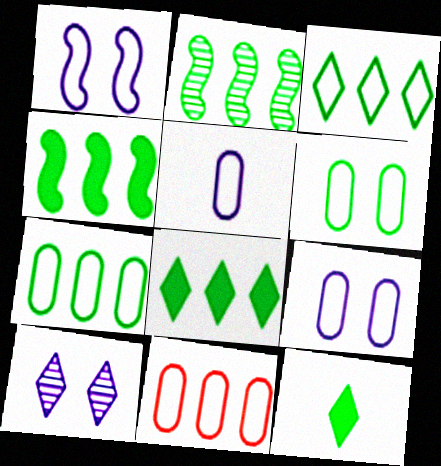[[2, 6, 12], 
[2, 7, 8], 
[5, 6, 11]]